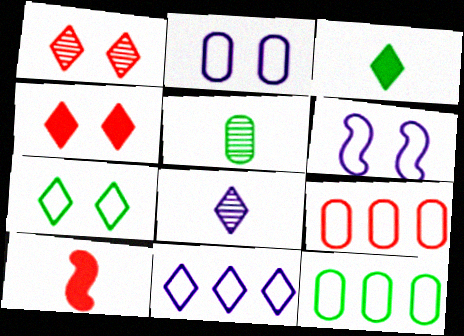[[1, 3, 11], 
[1, 9, 10]]